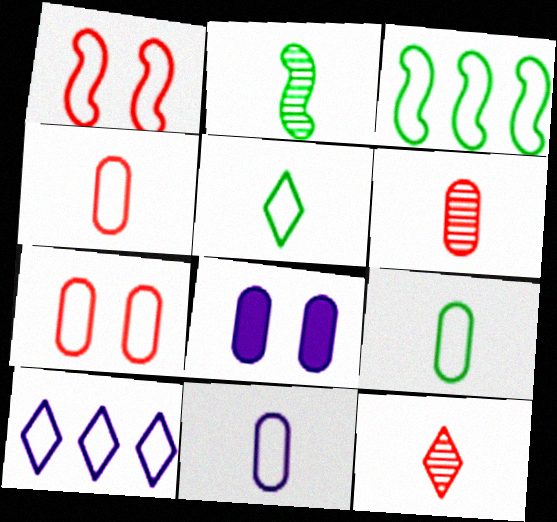[[1, 9, 10], 
[3, 8, 12], 
[4, 9, 11]]